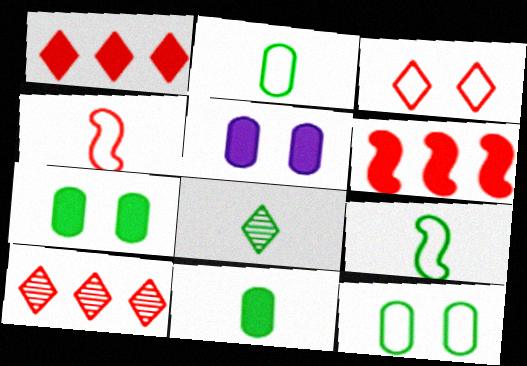[[5, 9, 10], 
[8, 9, 11]]